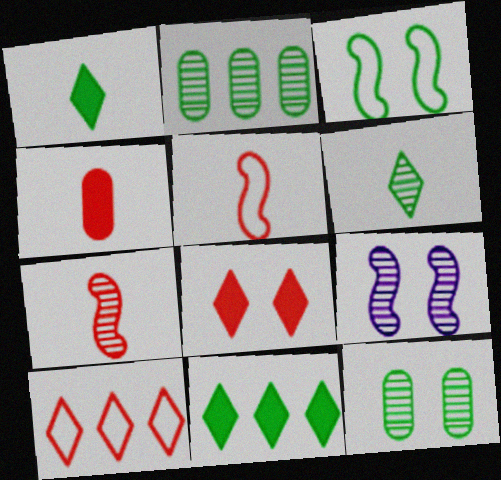[[1, 2, 3]]